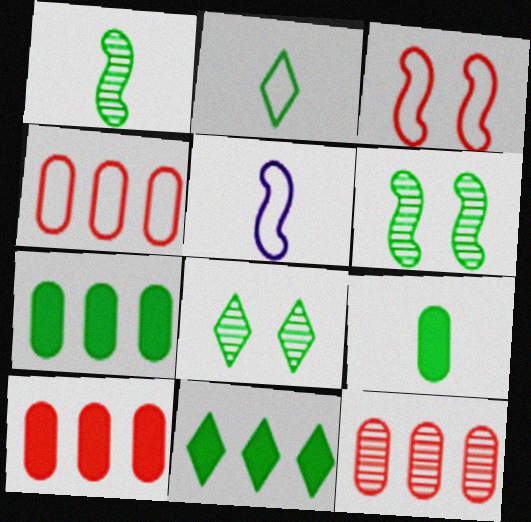[[1, 2, 9], 
[2, 6, 7], 
[2, 8, 11], 
[4, 10, 12], 
[5, 8, 10]]